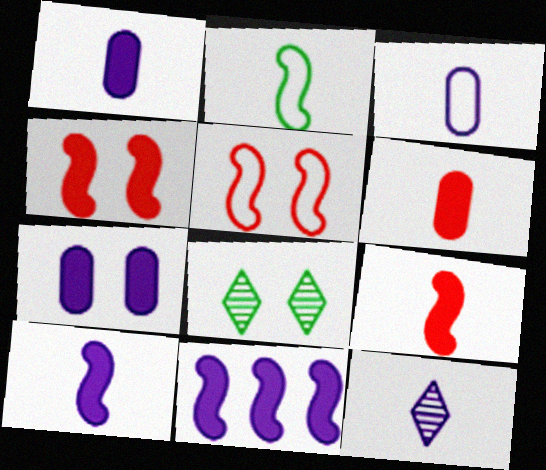[[2, 6, 12], 
[3, 10, 12], 
[5, 7, 8]]